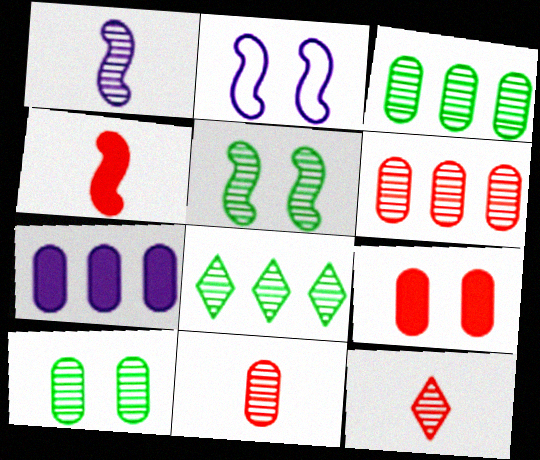[]